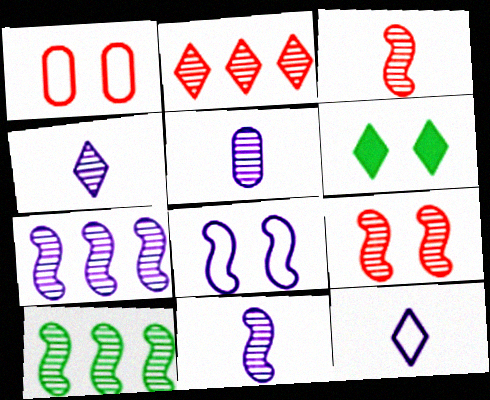[[2, 6, 12], 
[4, 5, 11], 
[9, 10, 11]]